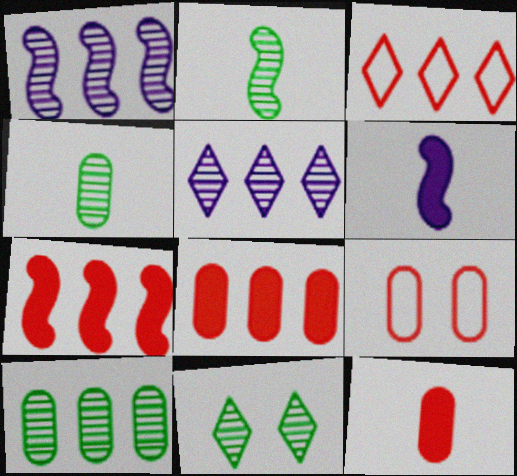[[2, 10, 11]]